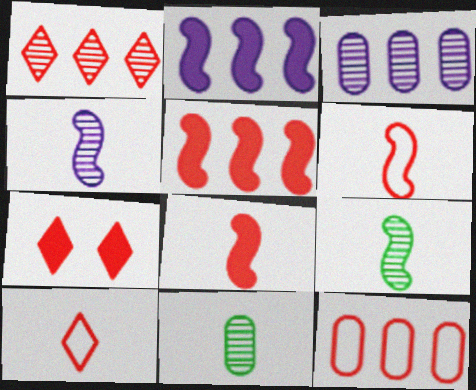[[1, 5, 12], 
[1, 7, 10]]